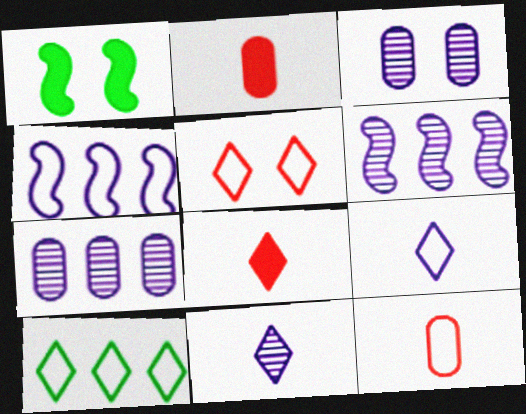[[1, 3, 5], 
[3, 6, 11], 
[5, 9, 10]]